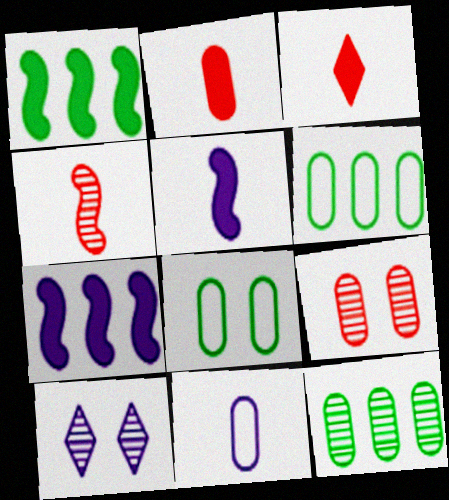[[4, 10, 12], 
[7, 10, 11]]